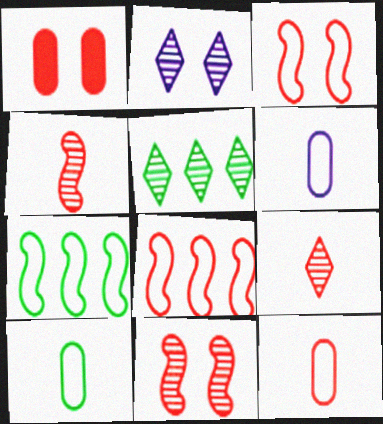[[1, 8, 9], 
[2, 5, 9], 
[6, 10, 12]]